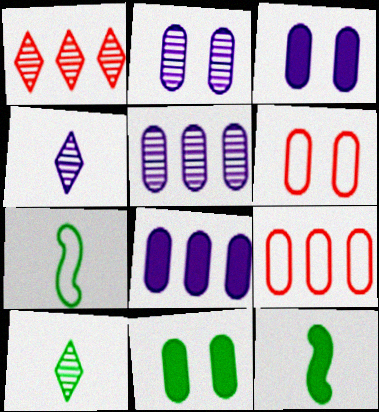[[1, 3, 7], 
[2, 6, 11]]